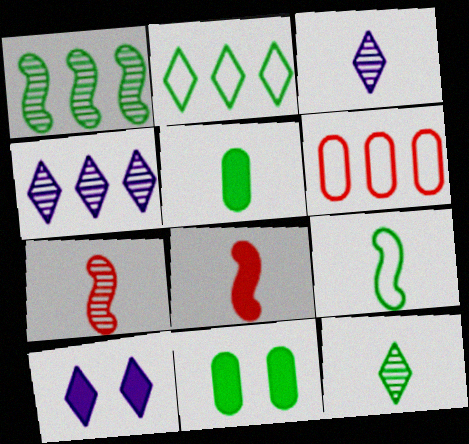[[5, 9, 12]]